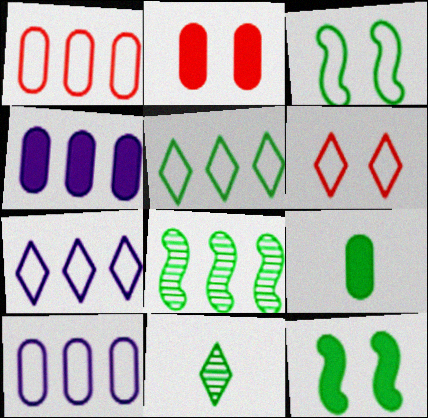[[2, 4, 9]]